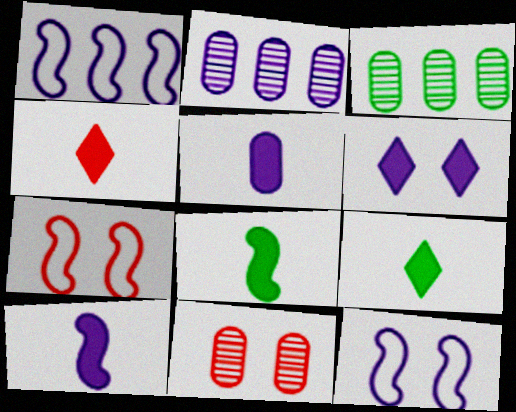[[1, 9, 11], 
[2, 7, 9], 
[3, 4, 12], 
[4, 5, 8]]